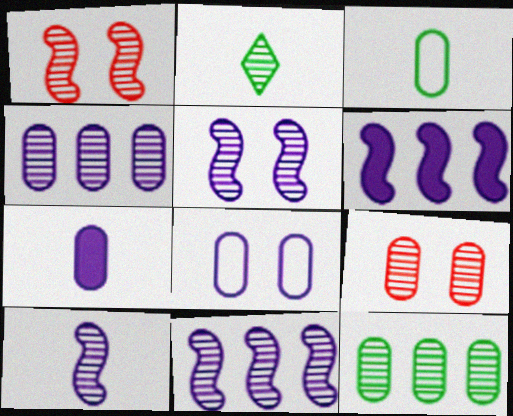[[1, 2, 4], 
[2, 9, 11], 
[4, 7, 8], 
[5, 10, 11]]